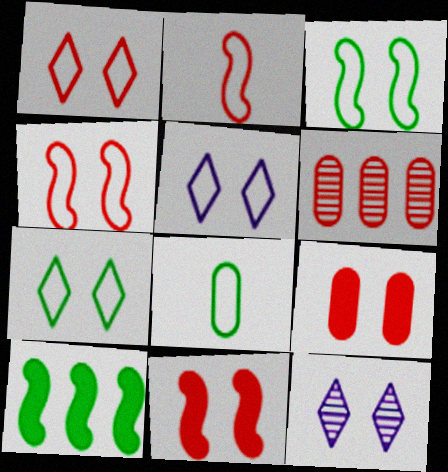[[1, 5, 7], 
[3, 9, 12]]